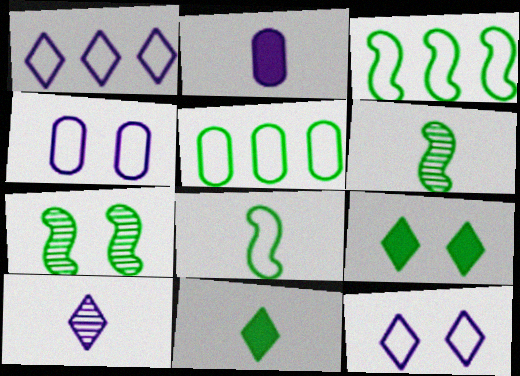[[5, 6, 9], 
[5, 7, 11]]